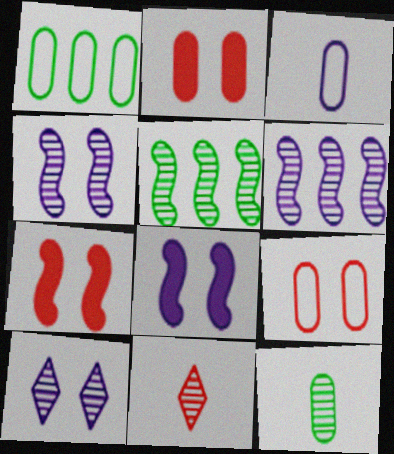[[1, 3, 9], 
[1, 8, 11]]